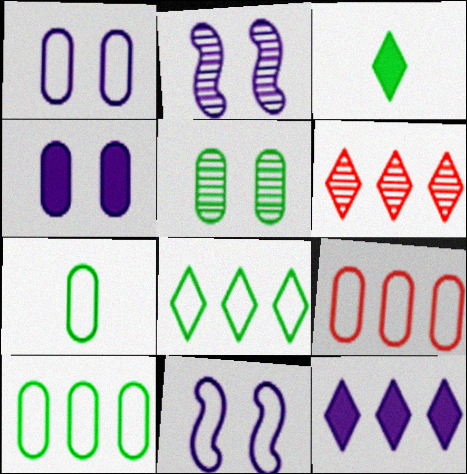[[1, 7, 9], 
[2, 3, 9], 
[6, 8, 12]]